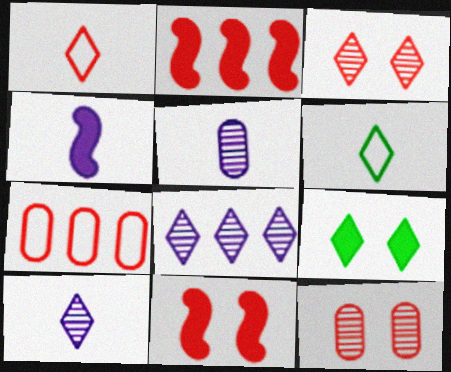[[1, 2, 12], 
[1, 8, 9]]